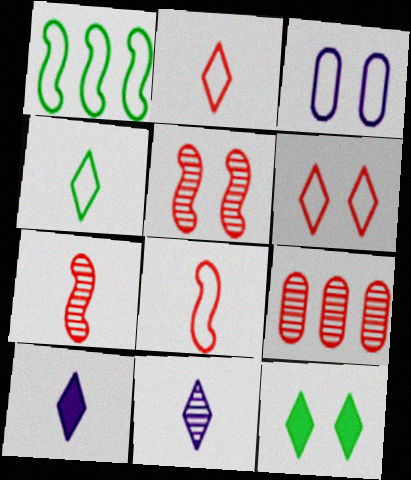[[1, 2, 3], 
[3, 5, 12]]